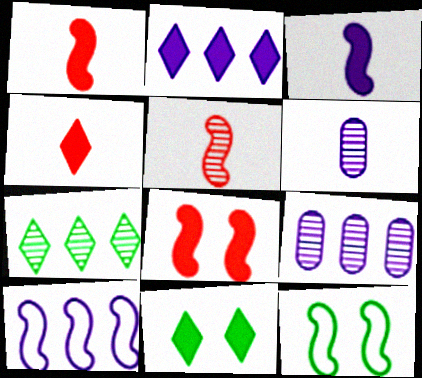[[2, 4, 11], 
[2, 9, 10], 
[4, 9, 12]]